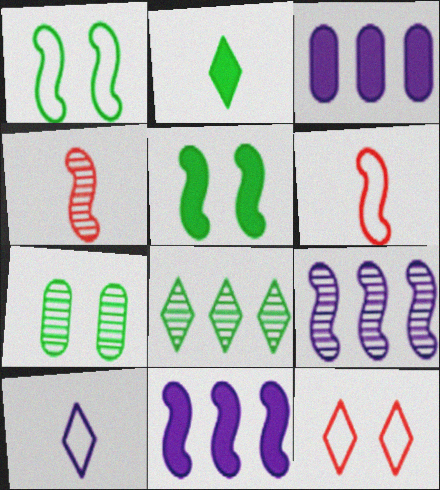[[1, 4, 11], 
[5, 6, 9]]